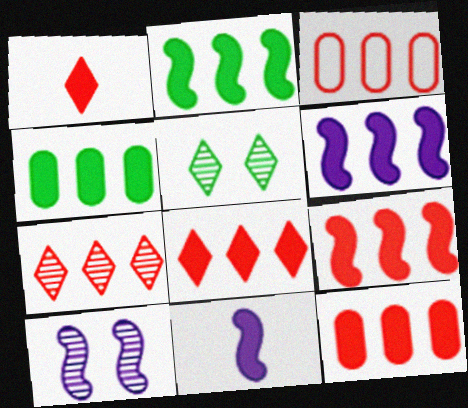[[2, 6, 9], 
[3, 5, 11], 
[3, 7, 9], 
[4, 6, 8], 
[8, 9, 12]]